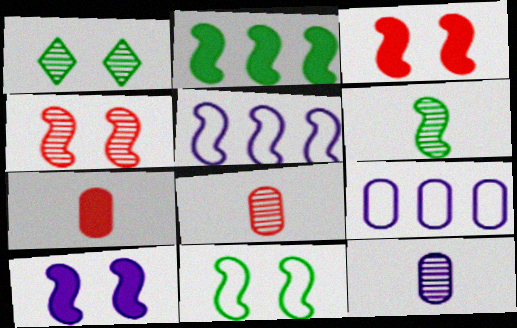[[1, 5, 7], 
[2, 6, 11], 
[3, 5, 6], 
[4, 10, 11]]